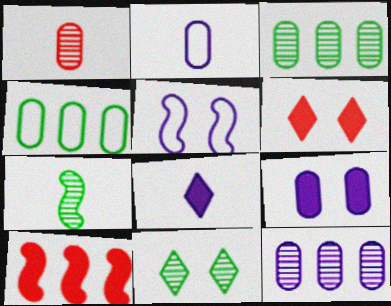[[1, 4, 9], 
[2, 9, 12], 
[2, 10, 11], 
[3, 7, 11], 
[5, 7, 10], 
[5, 8, 12]]